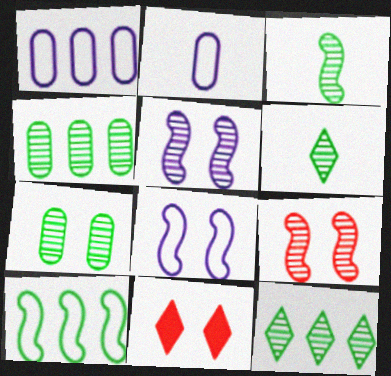[[1, 3, 11], 
[3, 7, 12], 
[7, 8, 11]]